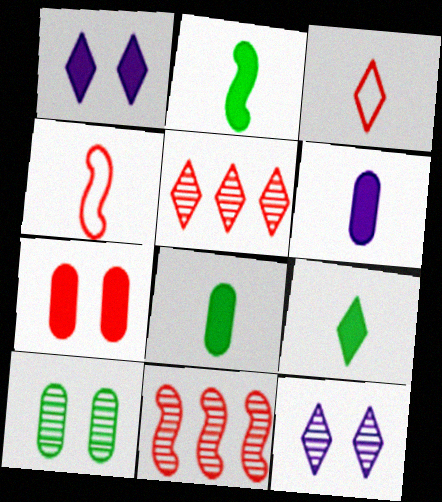[[2, 8, 9], 
[3, 7, 11], 
[4, 5, 7]]